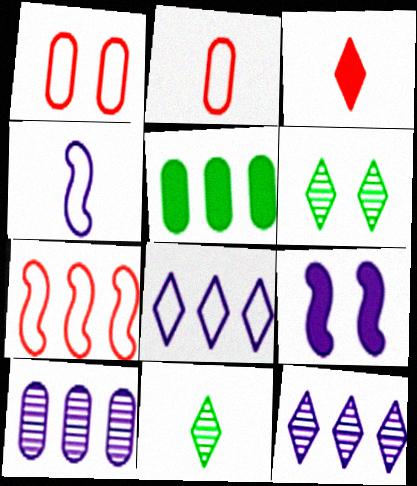[[1, 6, 9], 
[3, 5, 9], 
[3, 6, 8], 
[5, 7, 12]]